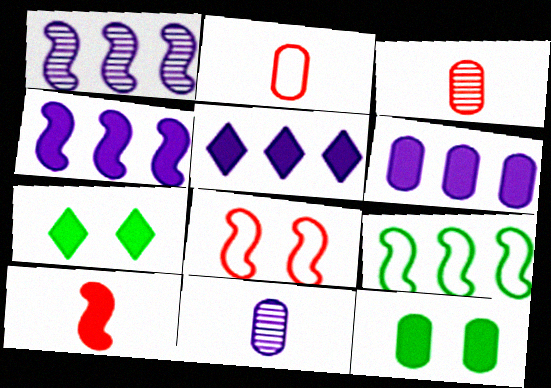[[1, 2, 7], 
[4, 5, 6], 
[5, 10, 12], 
[6, 7, 10]]